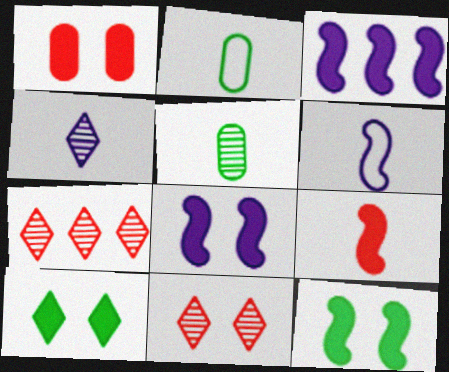[[1, 8, 10], 
[2, 3, 11], 
[2, 4, 9], 
[2, 7, 8], 
[3, 9, 12]]